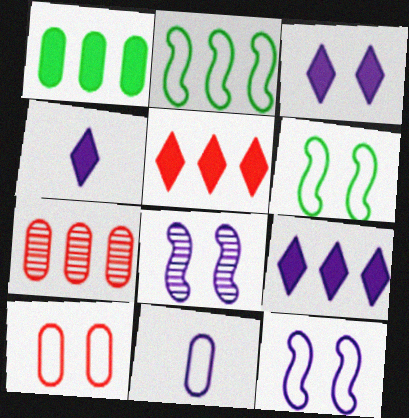[[2, 7, 9], 
[3, 4, 9], 
[4, 6, 7], 
[8, 9, 11]]